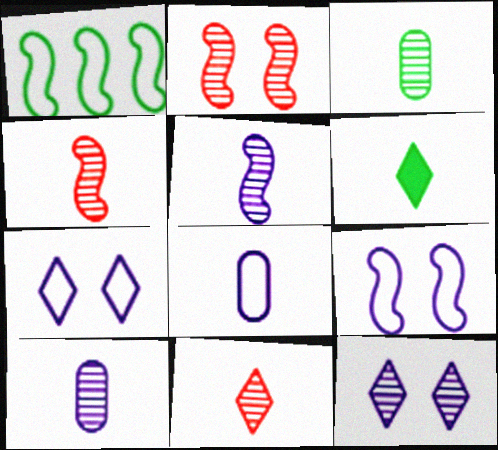[[3, 5, 11], 
[4, 6, 8]]